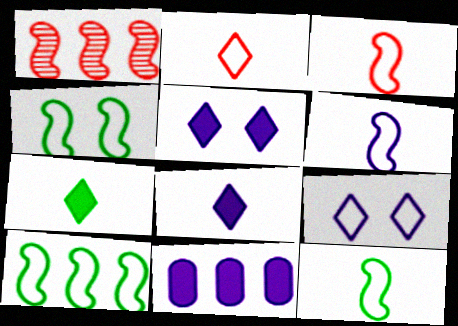[[3, 6, 12], 
[4, 10, 12]]